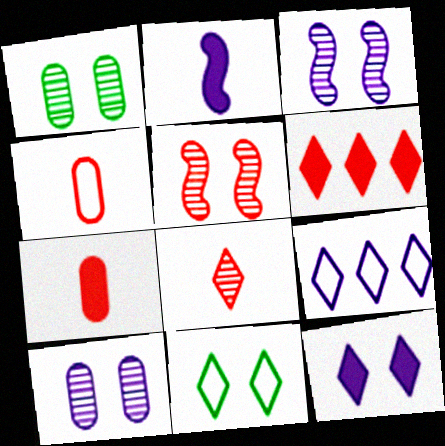[[2, 9, 10], 
[4, 5, 6]]